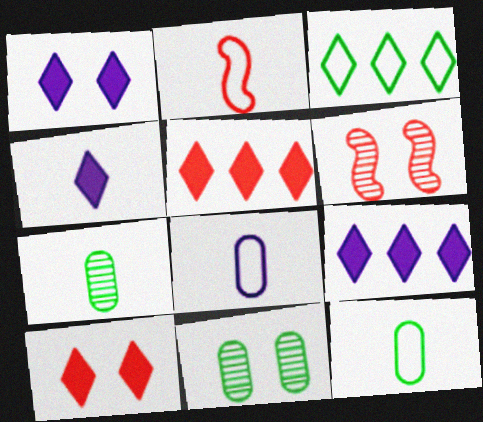[[1, 4, 9], 
[2, 4, 7], 
[2, 9, 11], 
[6, 9, 12]]